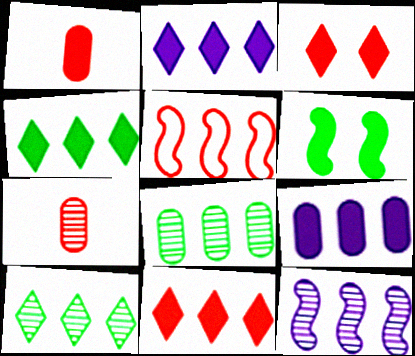[[1, 2, 6], 
[2, 4, 11], 
[2, 5, 8], 
[3, 5, 7], 
[5, 9, 10]]